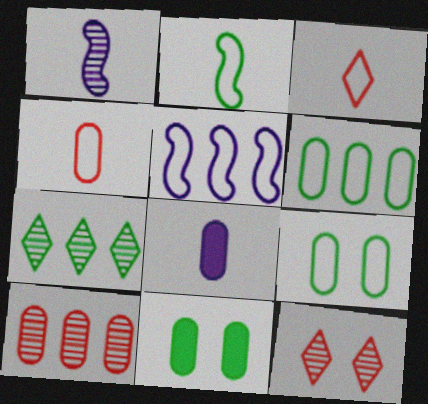[[2, 7, 11], 
[3, 5, 9], 
[8, 9, 10]]